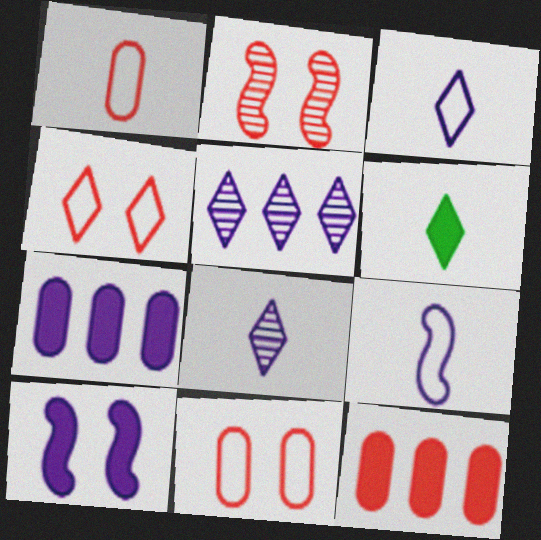[[4, 5, 6], 
[6, 10, 12]]